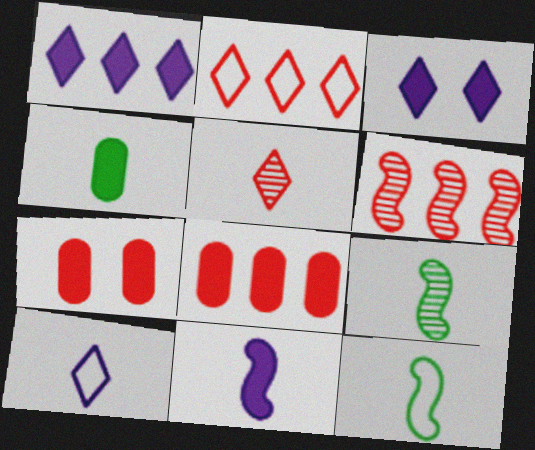[[2, 6, 8]]